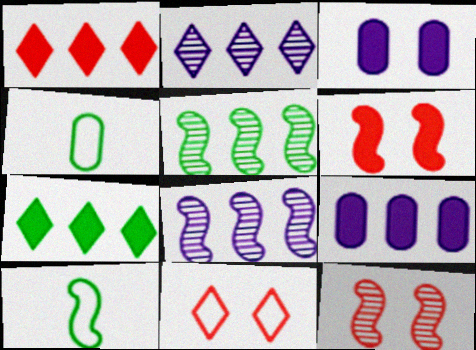[[2, 4, 6], 
[6, 8, 10]]